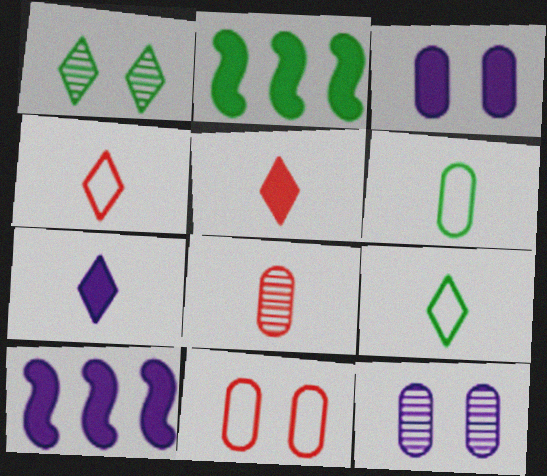[[1, 2, 6], 
[2, 3, 5], 
[2, 4, 12], 
[3, 7, 10]]